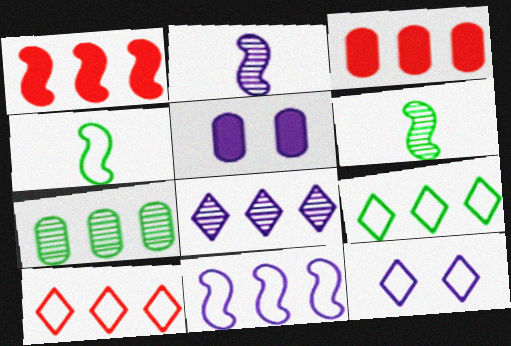[[3, 6, 12], 
[5, 6, 10]]